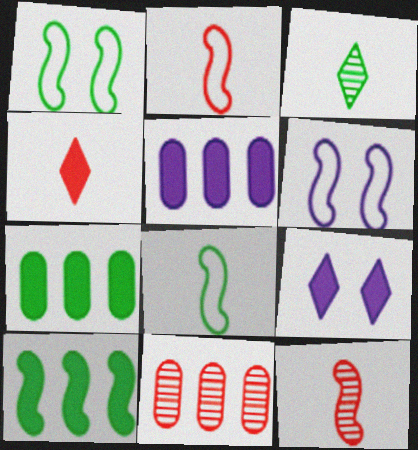[[1, 3, 7], 
[6, 10, 12], 
[8, 9, 11]]